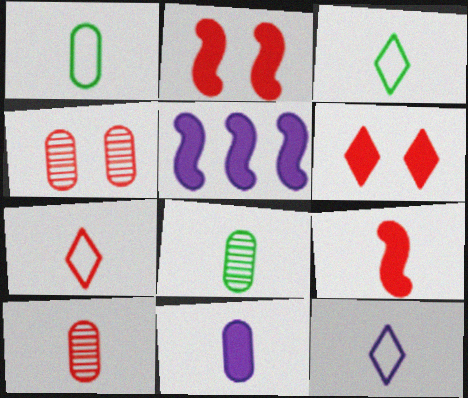[[1, 10, 11], 
[3, 4, 5], 
[3, 7, 12], 
[7, 9, 10], 
[8, 9, 12]]